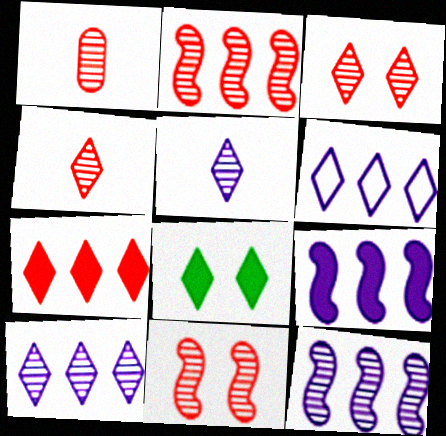[[1, 2, 3], 
[4, 6, 8]]